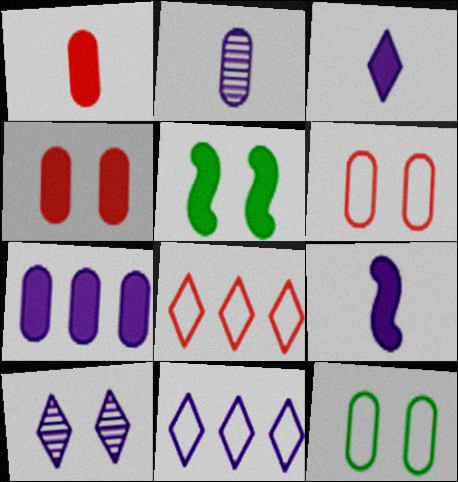[[2, 5, 8], 
[3, 10, 11], 
[5, 6, 10]]